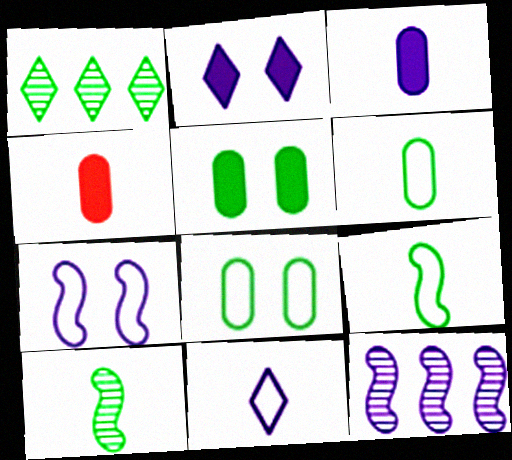[[1, 4, 7], 
[1, 5, 9], 
[4, 10, 11]]